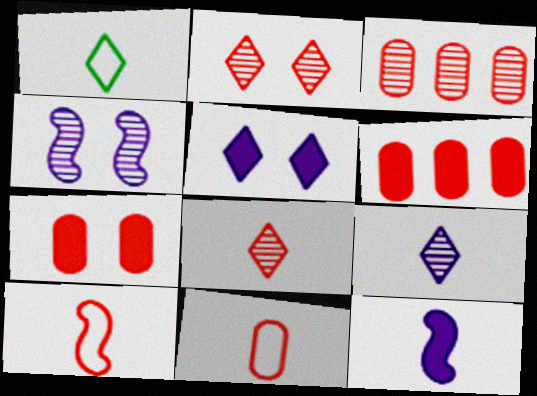[[1, 4, 6], 
[2, 6, 10], 
[3, 7, 11]]